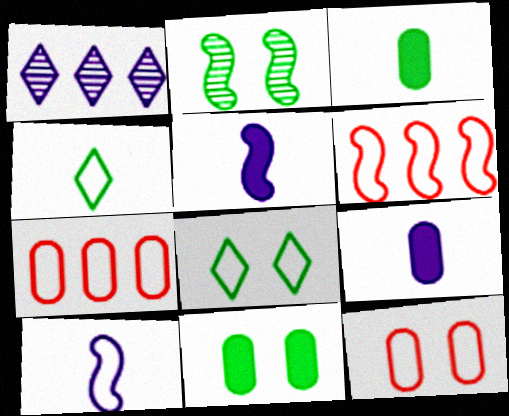[[2, 5, 6], 
[2, 8, 11], 
[7, 8, 10]]